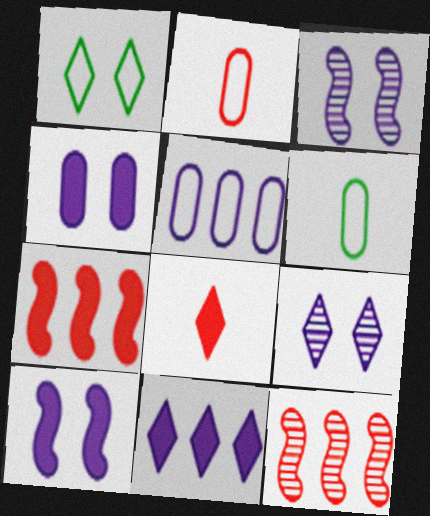[[6, 7, 9]]